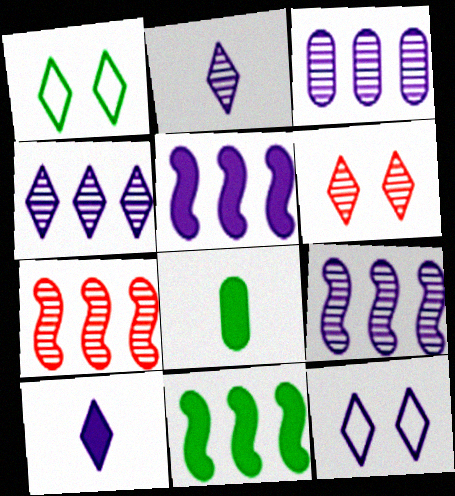[[3, 4, 9], 
[4, 10, 12], 
[7, 8, 12]]